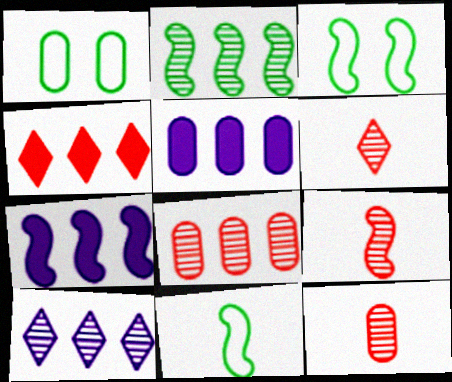[[1, 5, 12], 
[1, 6, 7], 
[2, 8, 10], 
[3, 5, 6], 
[3, 7, 9], 
[6, 9, 12]]